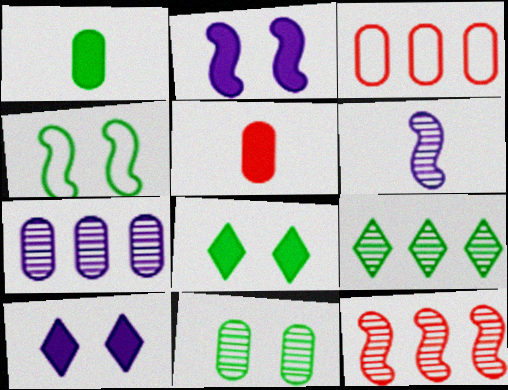[[1, 4, 9], 
[3, 6, 8], 
[4, 8, 11], 
[7, 9, 12]]